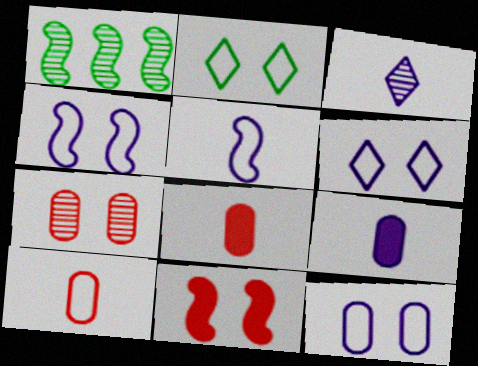[[1, 3, 7], 
[1, 5, 11], 
[1, 6, 8], 
[3, 5, 9], 
[4, 6, 12]]